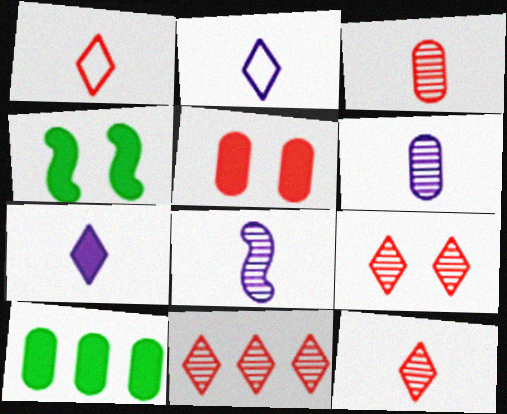[[9, 11, 12]]